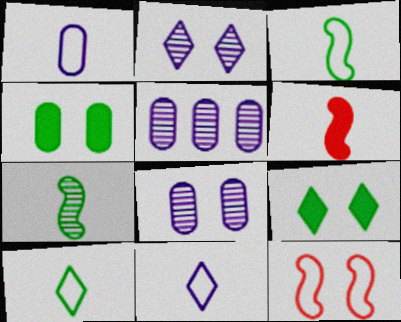[[2, 4, 12], 
[8, 9, 12]]